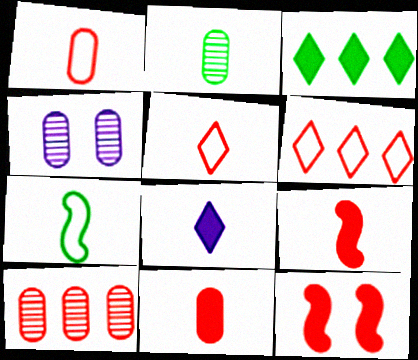[[2, 4, 10], 
[5, 10, 12]]